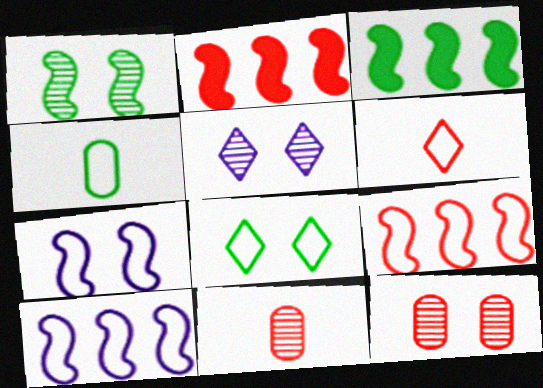[[1, 5, 12], 
[2, 4, 5], 
[2, 6, 12]]